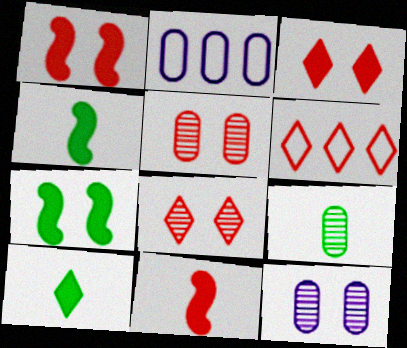[[2, 4, 8], 
[4, 6, 12], 
[5, 6, 11]]